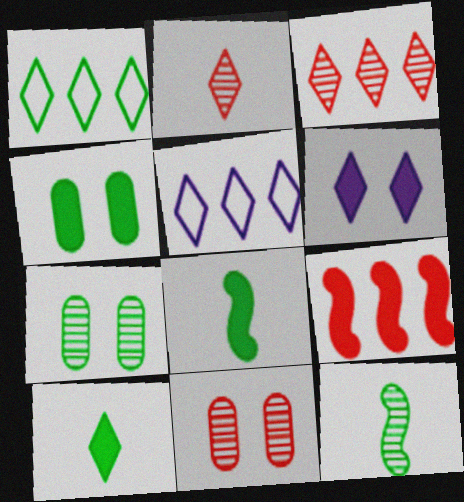[[1, 2, 6], 
[1, 4, 12], 
[1, 7, 8], 
[5, 8, 11]]